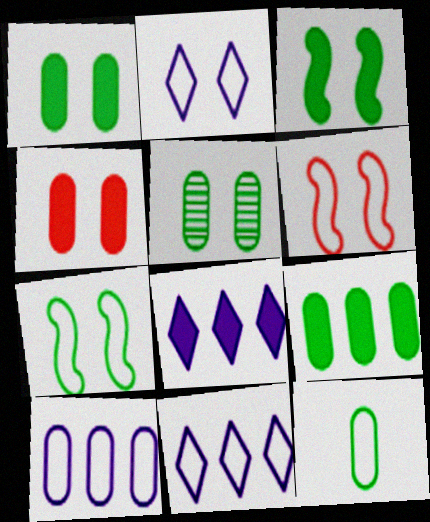[[5, 9, 12], 
[6, 11, 12]]